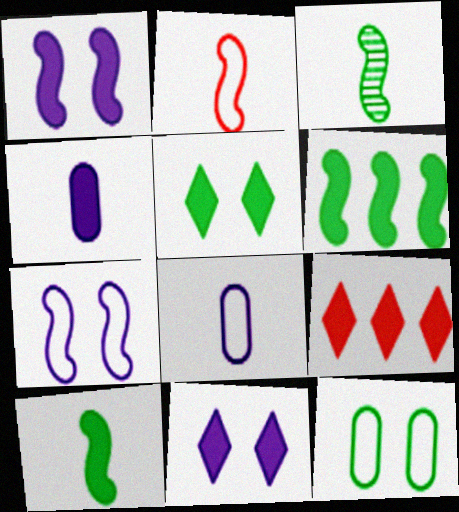[]